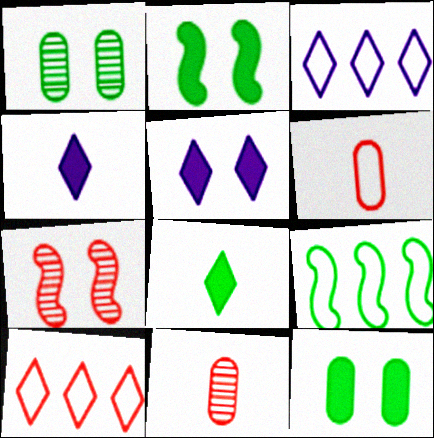[[1, 8, 9], 
[2, 3, 11], 
[5, 9, 11]]